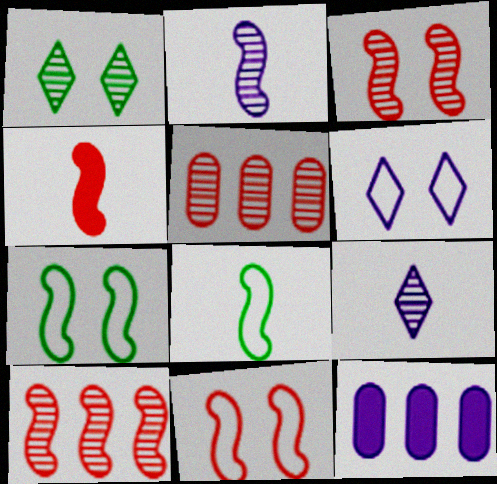[[1, 2, 5], 
[2, 4, 8], 
[2, 6, 12], 
[4, 10, 11]]